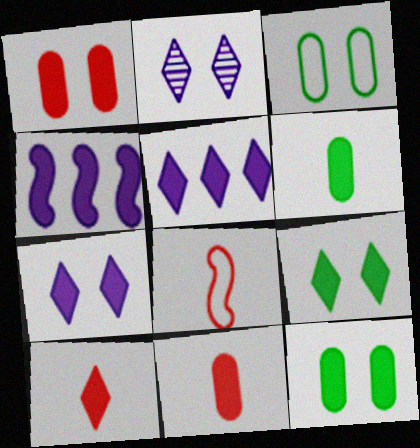[[4, 9, 11], 
[4, 10, 12], 
[5, 9, 10]]